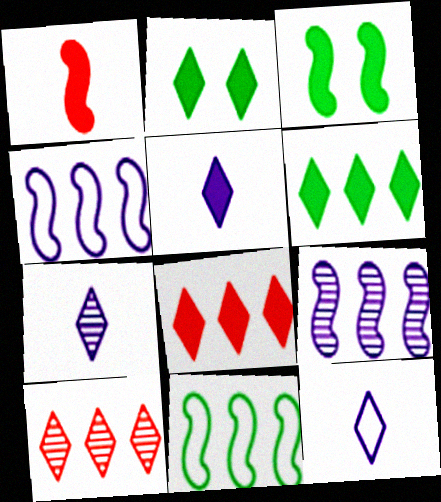[[2, 5, 8], 
[2, 10, 12], 
[5, 7, 12]]